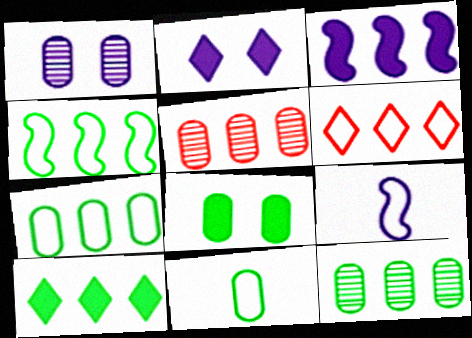[[3, 6, 12], 
[4, 10, 12], 
[8, 11, 12]]